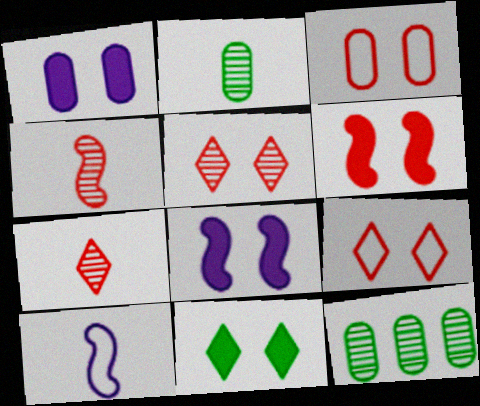[[1, 6, 11], 
[3, 5, 6]]